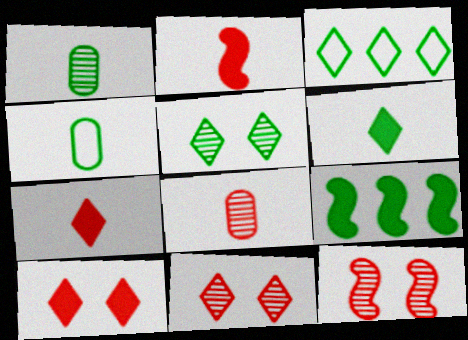[[3, 5, 6], 
[4, 5, 9]]